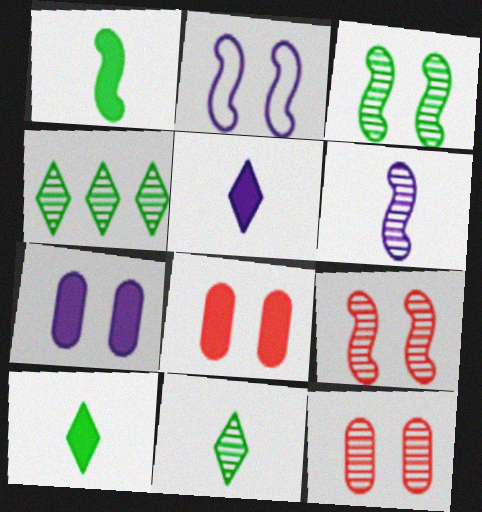[[4, 6, 12]]